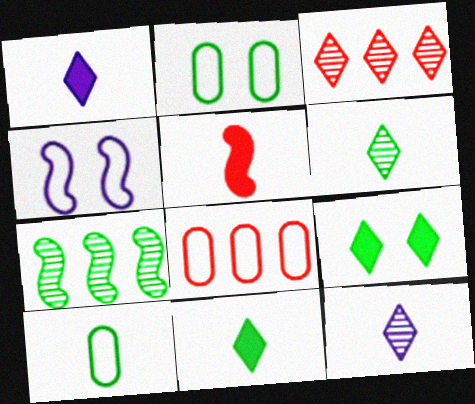[[2, 7, 11], 
[4, 5, 7], 
[5, 10, 12], 
[7, 9, 10]]